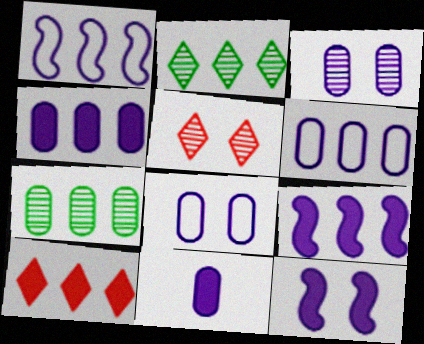[[1, 7, 10], 
[3, 6, 11]]